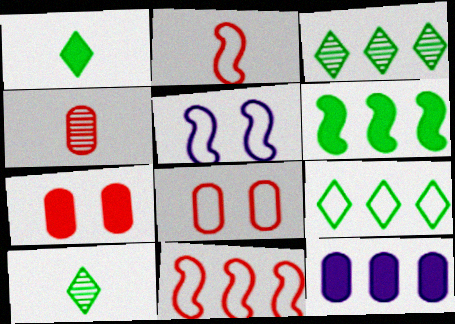[[3, 11, 12]]